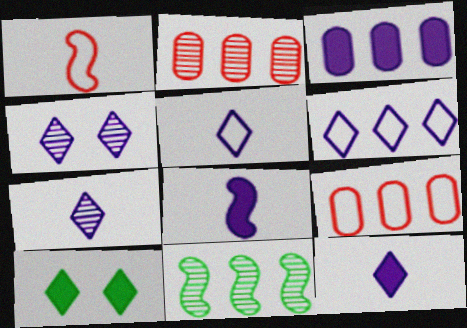[[4, 6, 12], 
[5, 7, 12]]